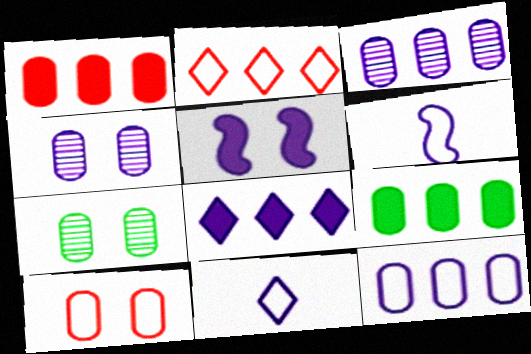[[3, 5, 11], 
[4, 6, 8]]